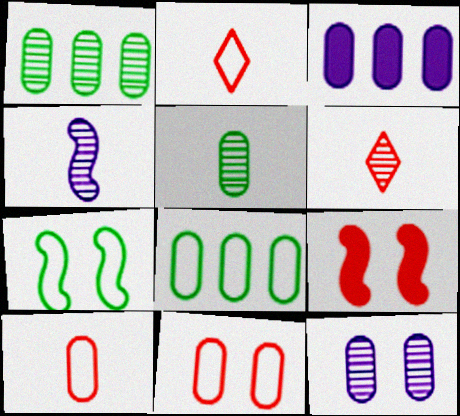[[3, 5, 11], 
[3, 6, 7], 
[4, 5, 6]]